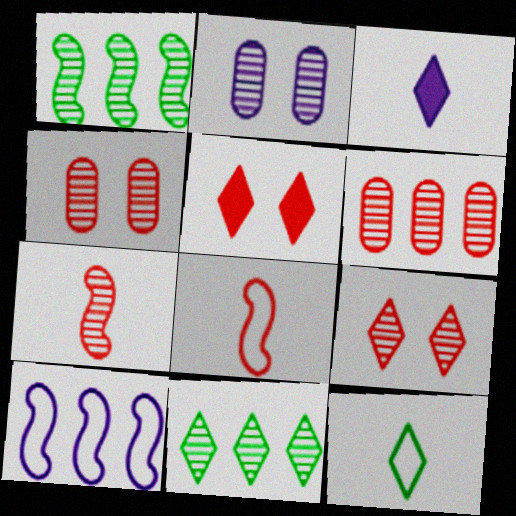[[2, 3, 10], 
[2, 7, 11], 
[5, 6, 8], 
[6, 7, 9]]